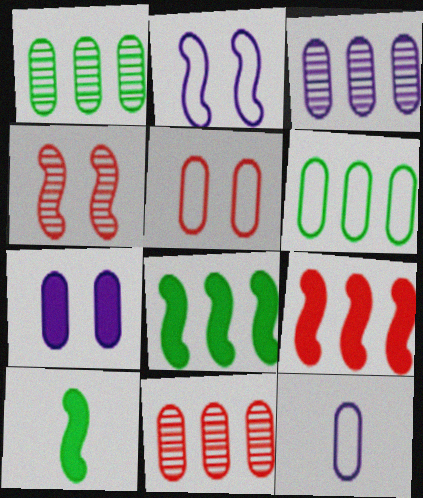[[1, 3, 11], 
[3, 7, 12], 
[5, 6, 12]]